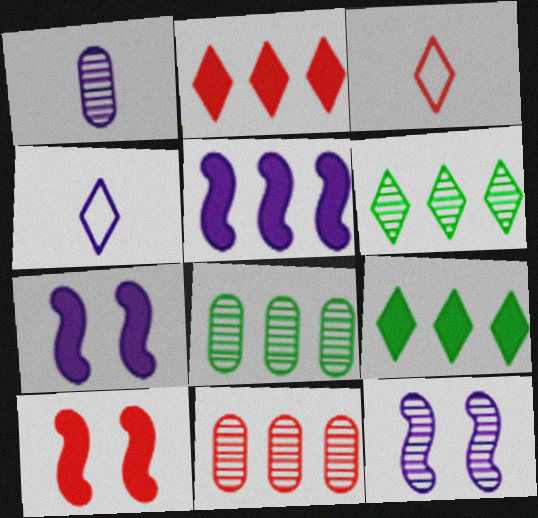[[3, 7, 8], 
[3, 10, 11], 
[4, 8, 10]]